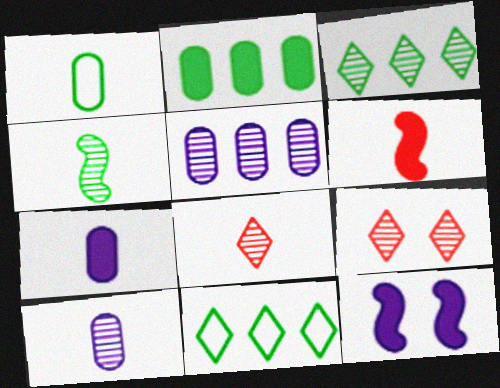[[4, 5, 9], 
[4, 8, 10]]